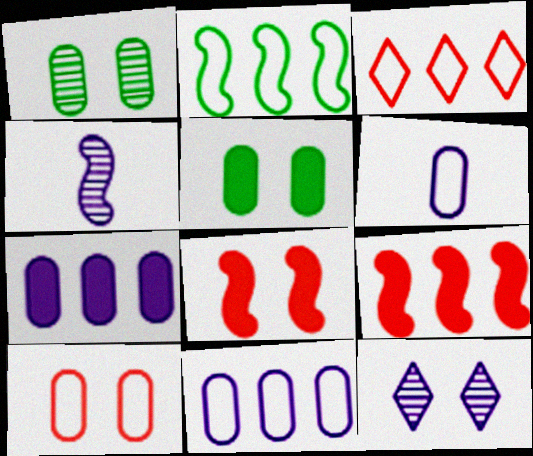[[2, 3, 11], 
[2, 4, 8], 
[3, 4, 5]]